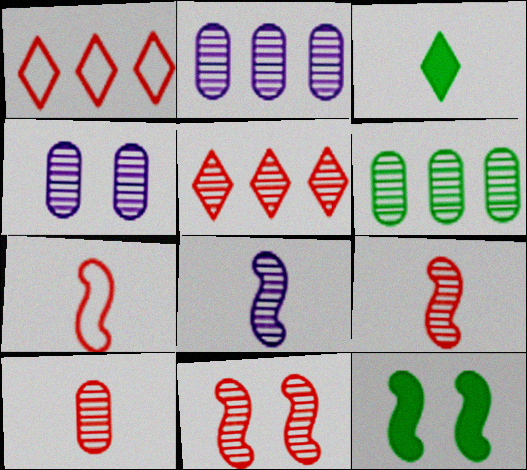[[4, 6, 10], 
[5, 10, 11]]